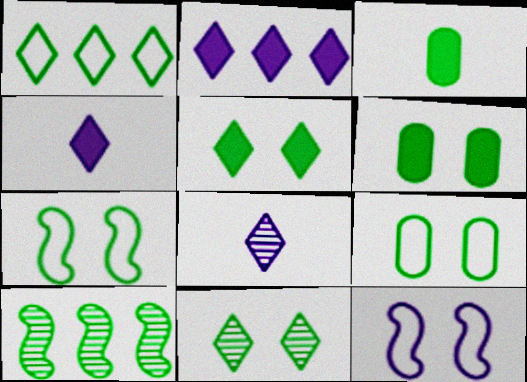[[6, 7, 11]]